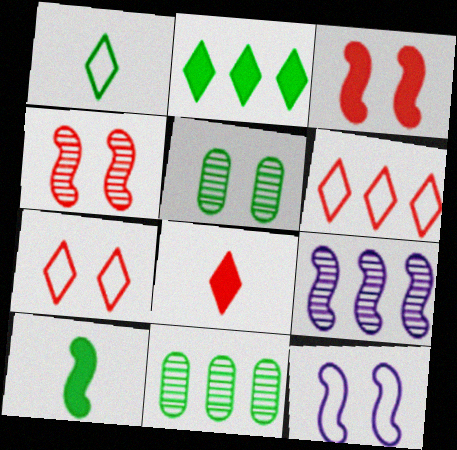[[8, 11, 12]]